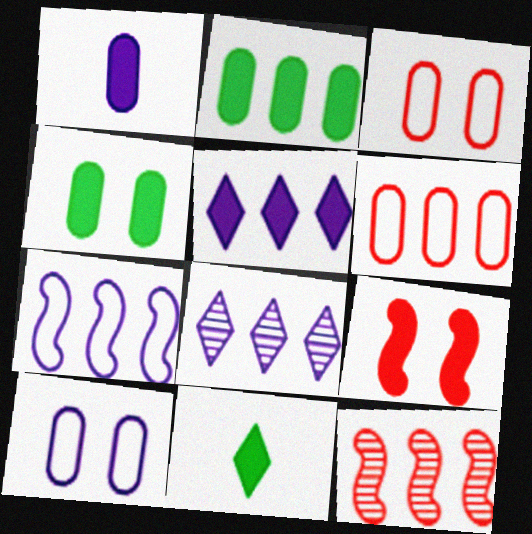[[10, 11, 12]]